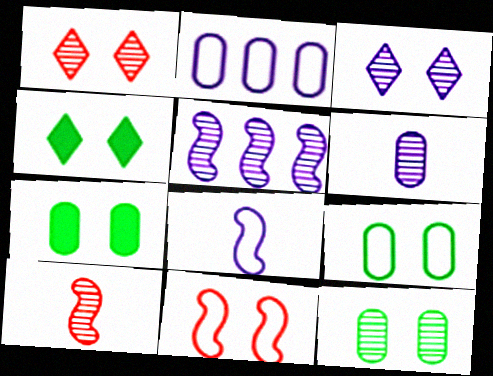[[2, 4, 10], 
[3, 5, 6], 
[3, 7, 11], 
[7, 9, 12]]